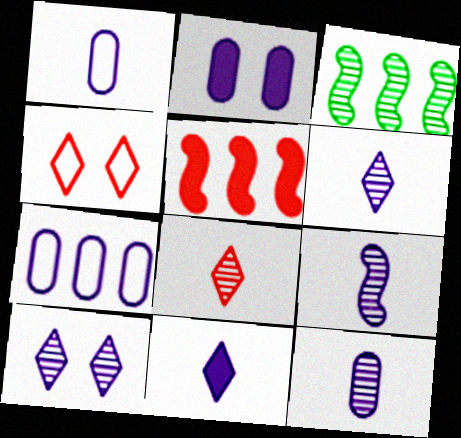[[1, 9, 11], 
[2, 7, 12], 
[6, 9, 12]]